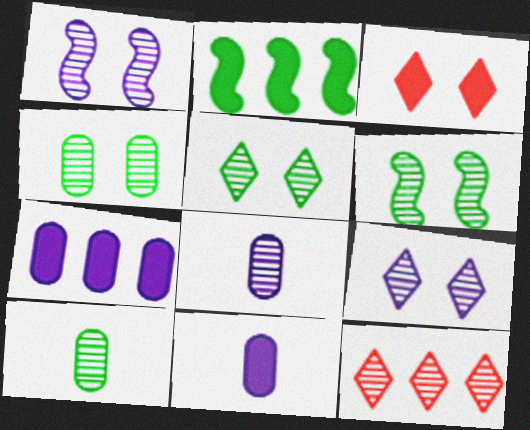[[1, 10, 12], 
[2, 3, 11], 
[4, 5, 6], 
[6, 8, 12]]